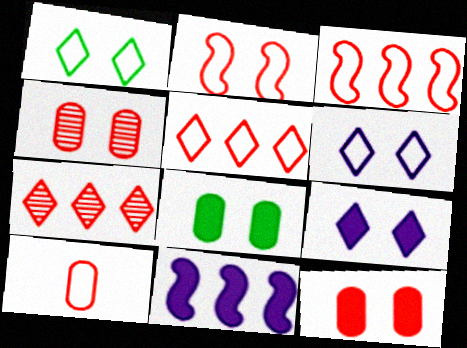[[2, 5, 10]]